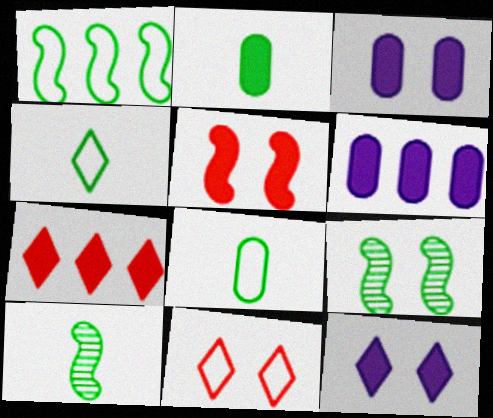[[2, 4, 10], 
[3, 9, 11], 
[6, 10, 11]]